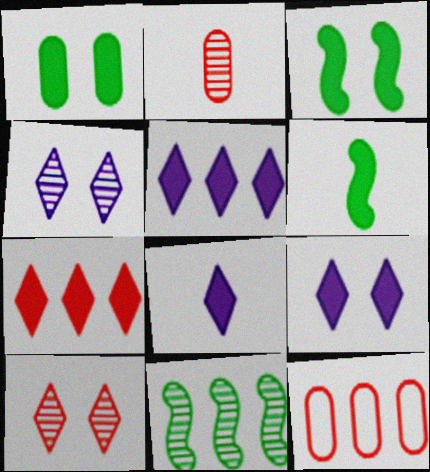[[2, 4, 11], 
[4, 6, 12], 
[5, 8, 9], 
[5, 11, 12]]